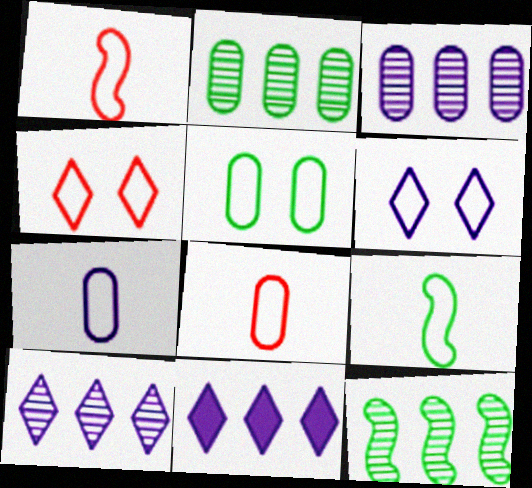[]